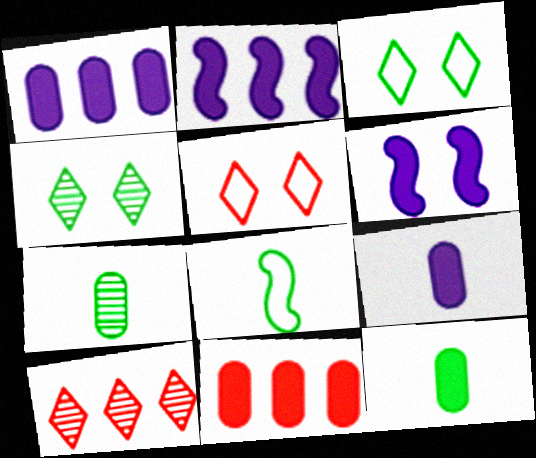[[2, 5, 7]]